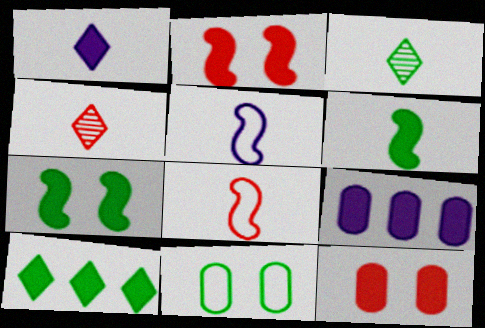[]